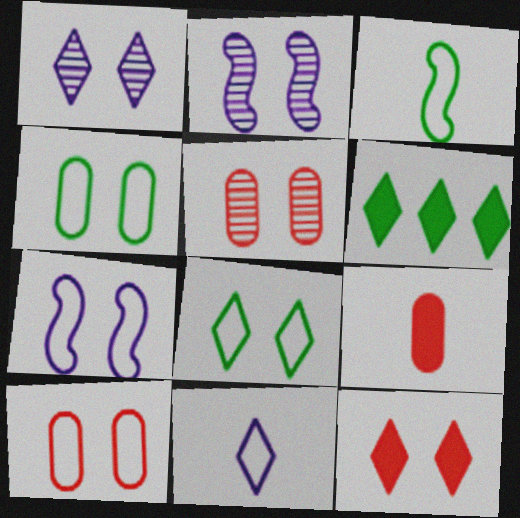[[1, 8, 12], 
[2, 4, 12], 
[7, 8, 10]]